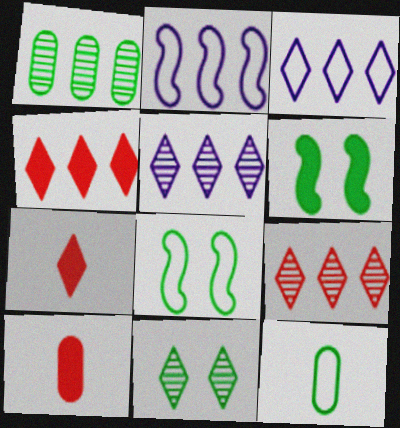[[1, 2, 4], 
[2, 10, 11], 
[3, 7, 11], 
[5, 8, 10]]